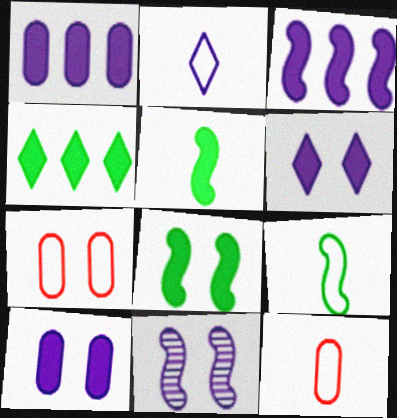[[1, 2, 11], 
[2, 9, 12], 
[4, 11, 12]]